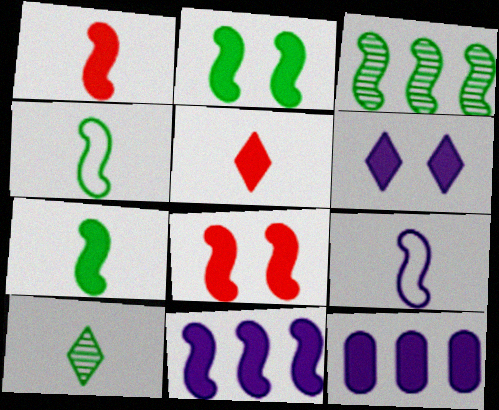[[1, 2, 11], 
[2, 3, 4], 
[2, 5, 12], 
[3, 8, 9], 
[7, 8, 11]]